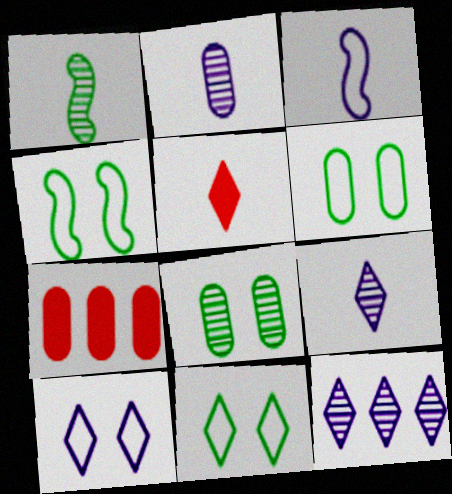[[1, 7, 10], 
[2, 6, 7], 
[4, 6, 11], 
[4, 7, 9], 
[5, 11, 12]]